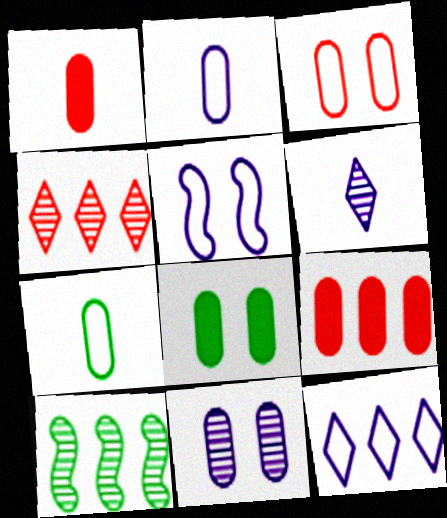[[2, 5, 12], 
[3, 8, 11], 
[7, 9, 11], 
[9, 10, 12]]